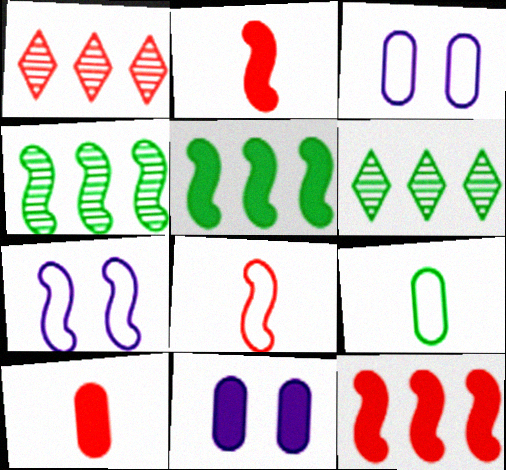[[2, 3, 6], 
[2, 4, 7], 
[6, 7, 10], 
[6, 8, 11]]